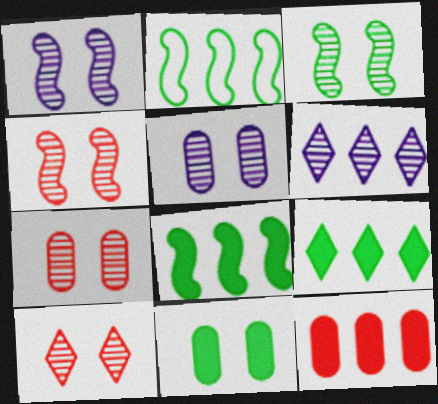[[1, 3, 4], 
[2, 6, 12], 
[3, 5, 10], 
[4, 7, 10]]